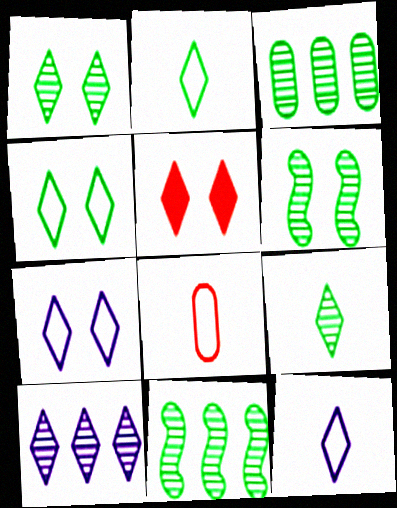[[1, 5, 7], 
[2, 5, 10], 
[3, 6, 9]]